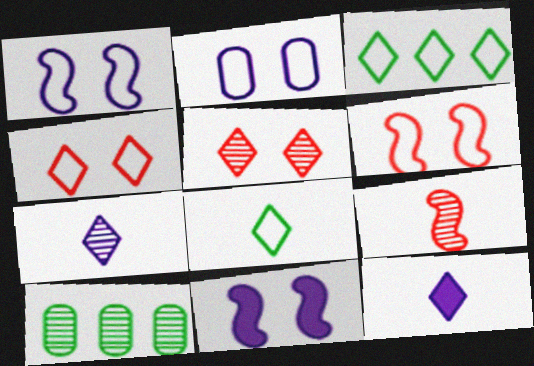[[3, 5, 12], 
[6, 10, 12]]